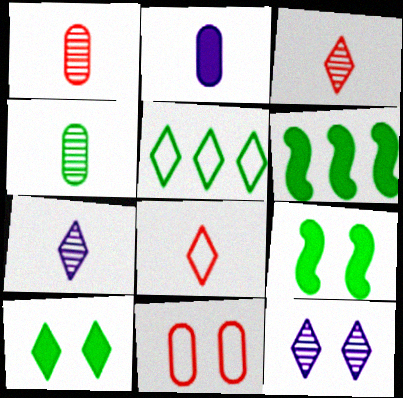[[4, 5, 9], 
[6, 7, 11], 
[9, 11, 12]]